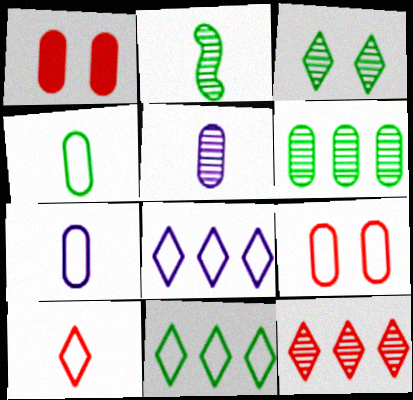[[1, 2, 8], 
[1, 6, 7], 
[2, 3, 6]]